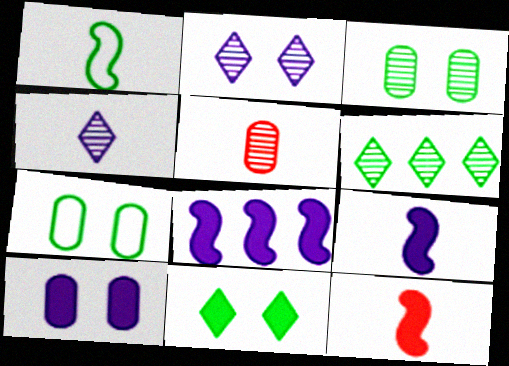[]